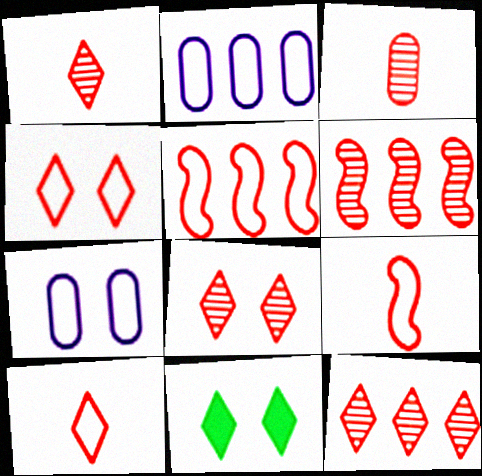[[1, 8, 12], 
[3, 6, 8]]